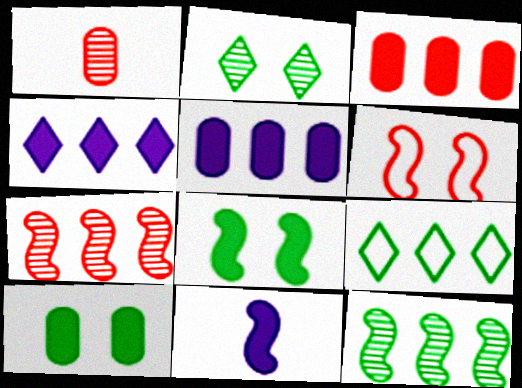[[5, 7, 9], 
[6, 11, 12]]